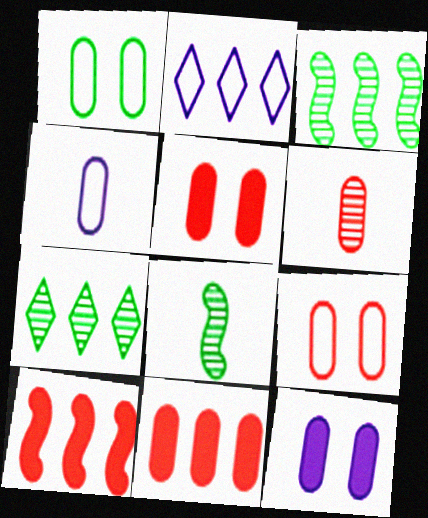[[2, 3, 11], 
[2, 5, 8], 
[6, 9, 11]]